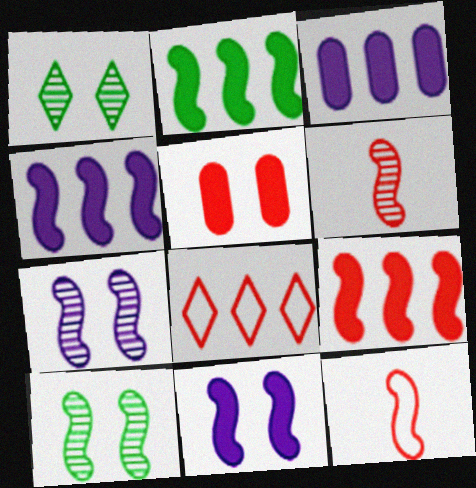[[1, 3, 12], 
[2, 4, 9], 
[2, 7, 12], 
[4, 10, 12], 
[5, 6, 8]]